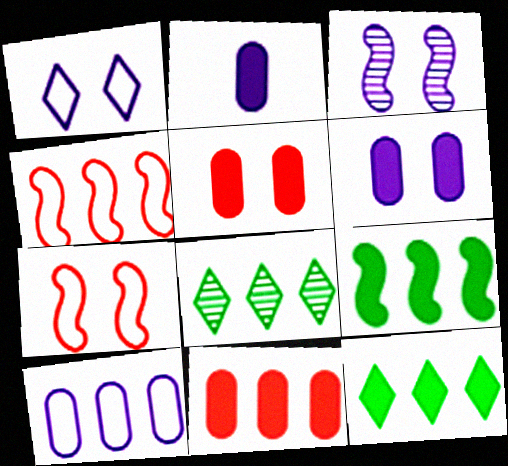[[1, 3, 6], 
[2, 7, 8]]